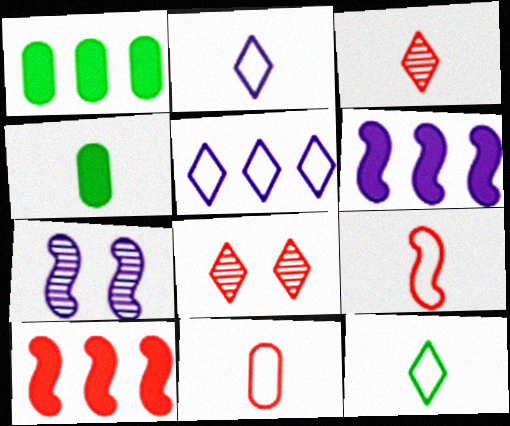[[8, 10, 11]]